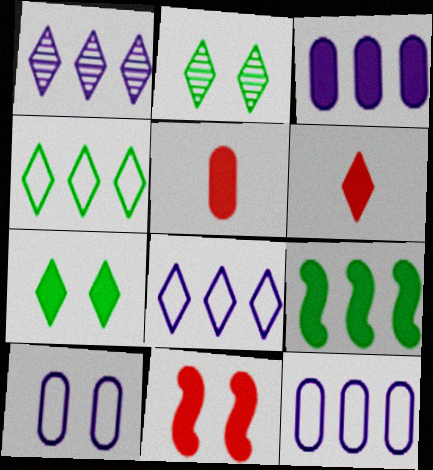[[2, 6, 8], 
[2, 10, 11]]